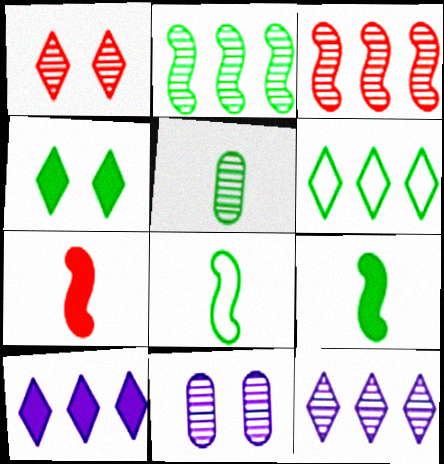[[6, 7, 11]]